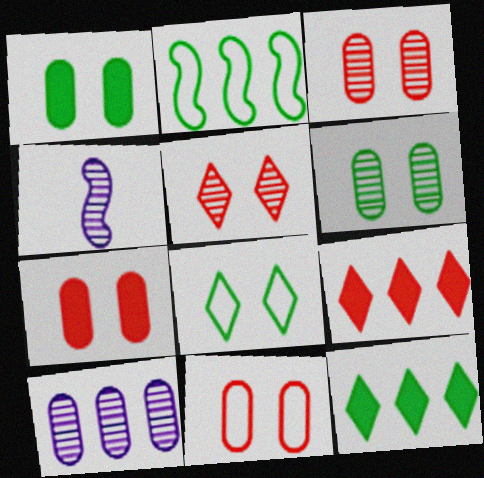[[2, 9, 10], 
[3, 7, 11], 
[4, 11, 12]]